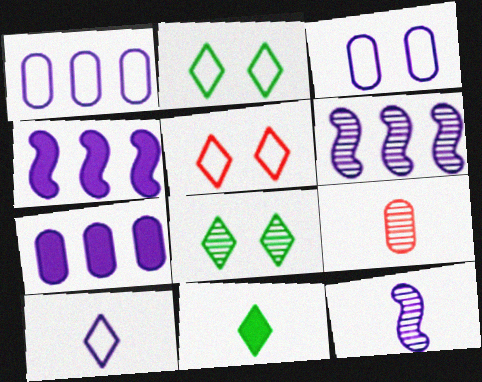[[2, 4, 9], 
[6, 8, 9]]